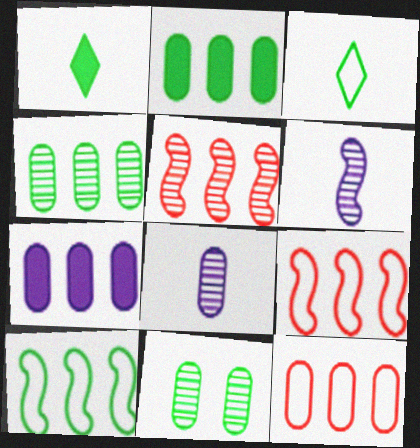[[1, 10, 11], 
[4, 7, 12]]